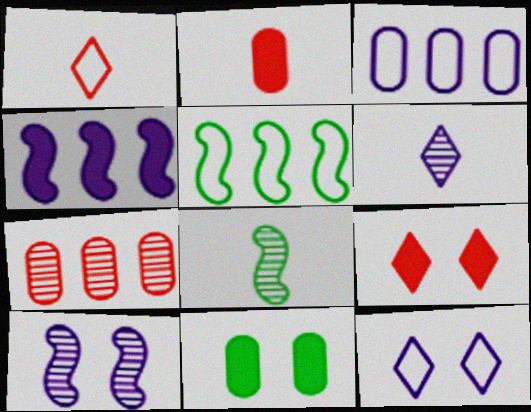[[3, 8, 9]]